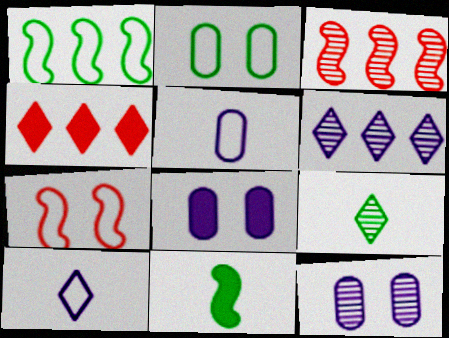[[3, 9, 12], 
[4, 8, 11]]